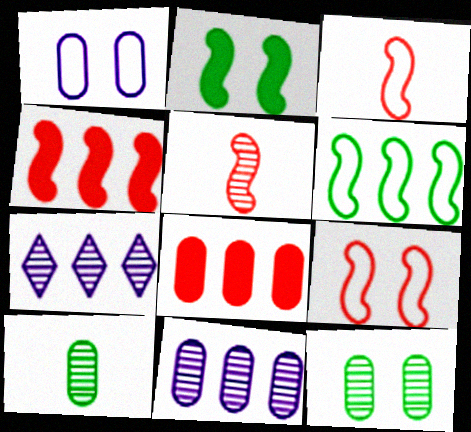[[1, 8, 10], 
[4, 5, 9], 
[5, 7, 12], 
[6, 7, 8]]